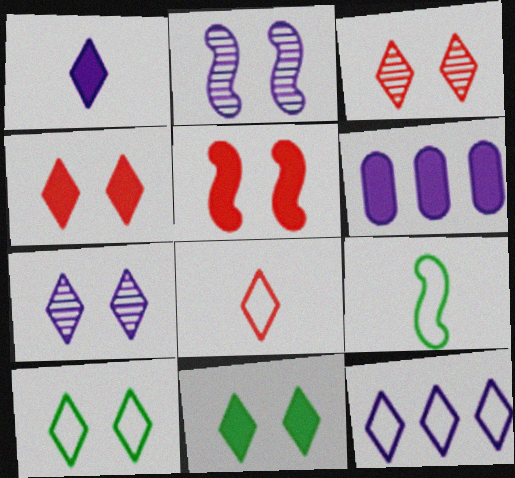[[1, 7, 12], 
[3, 6, 9], 
[4, 7, 10], 
[8, 10, 12]]